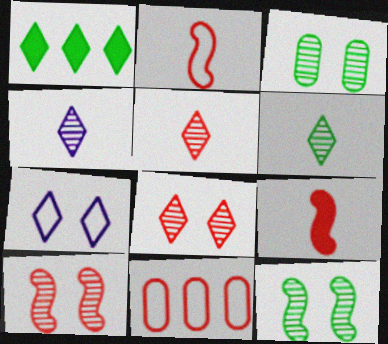[[1, 5, 7], 
[4, 5, 6], 
[8, 9, 11]]